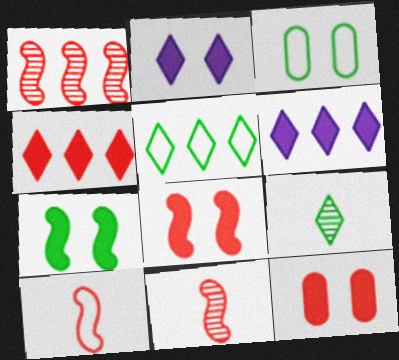[[1, 8, 10], 
[2, 7, 12], 
[3, 6, 11]]